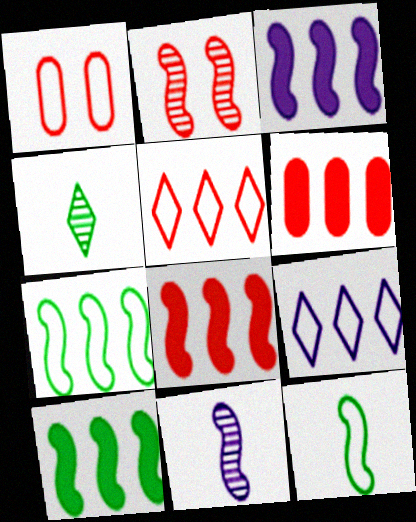[[1, 3, 4], 
[1, 9, 12], 
[2, 3, 12], 
[3, 8, 10]]